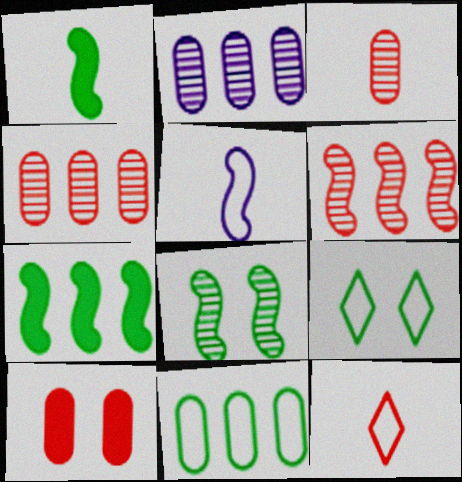[[6, 10, 12]]